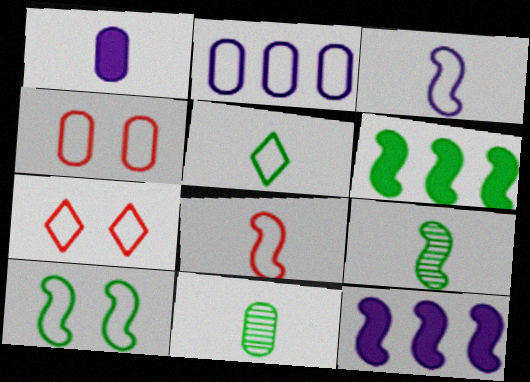[[6, 9, 10], 
[7, 11, 12]]